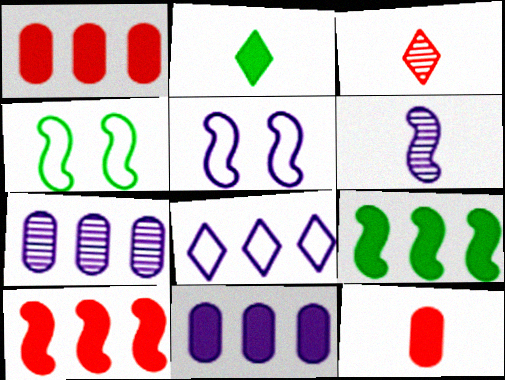[[3, 4, 11], 
[4, 6, 10]]